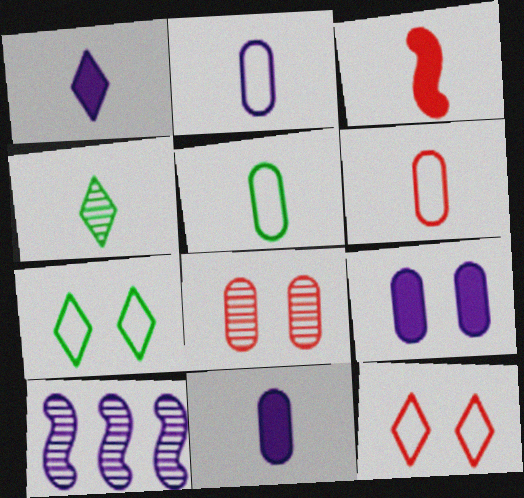[[2, 3, 4], 
[2, 5, 6], 
[4, 8, 10]]